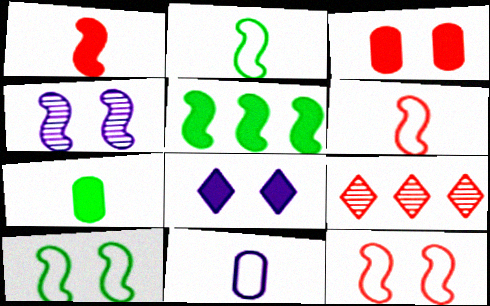[[3, 6, 9], 
[4, 5, 6]]